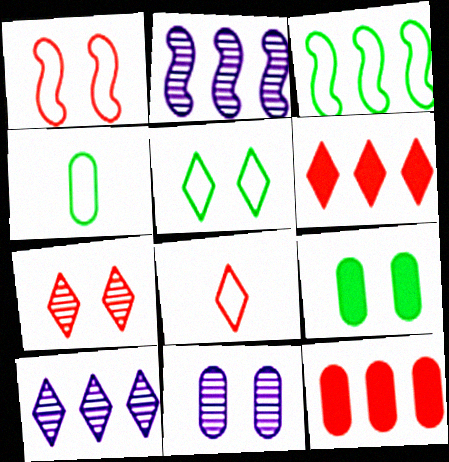[[2, 8, 9], 
[3, 4, 5], 
[3, 10, 12], 
[4, 11, 12], 
[6, 7, 8]]